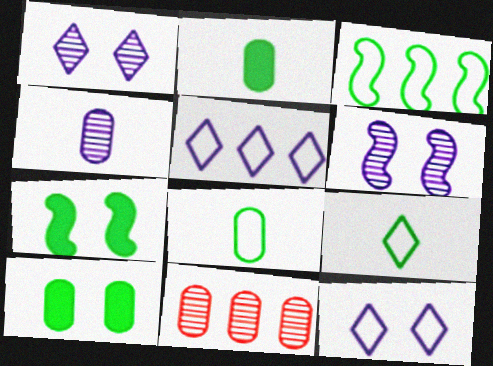[]